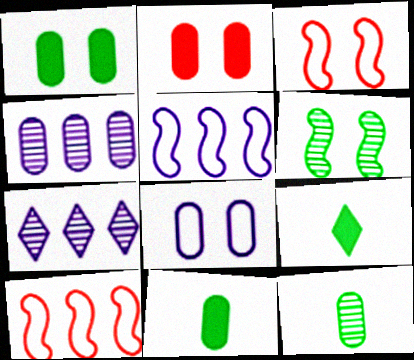[[3, 4, 9], 
[3, 7, 11]]